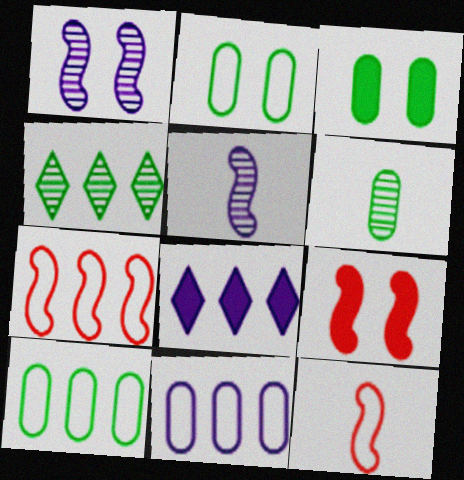[[3, 6, 10]]